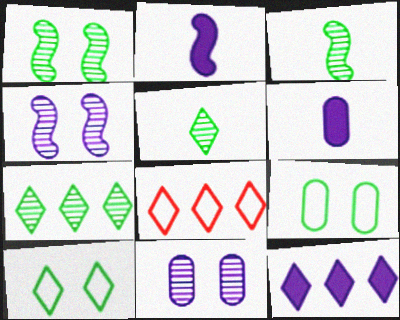[[1, 6, 8], 
[7, 8, 12]]